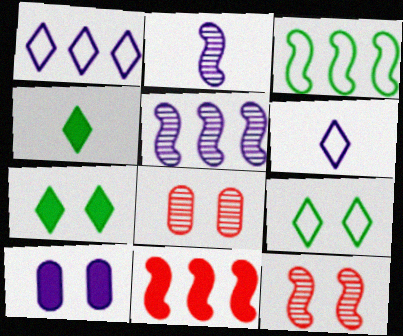[[1, 2, 10], 
[3, 5, 11], 
[4, 10, 11], 
[5, 6, 10], 
[9, 10, 12]]